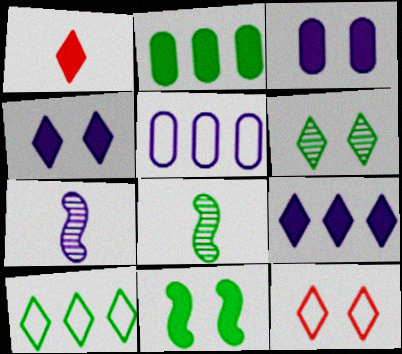[[2, 7, 12], 
[4, 5, 7], 
[4, 6, 12]]